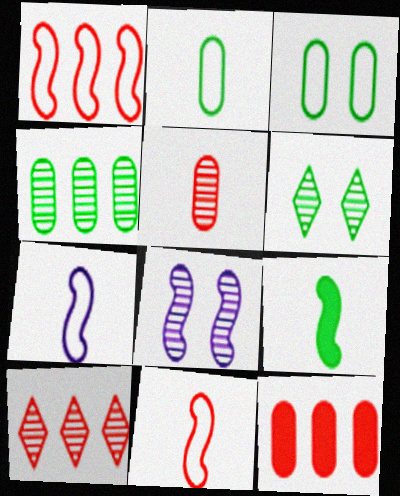[[1, 8, 9], 
[1, 10, 12], 
[6, 7, 12]]